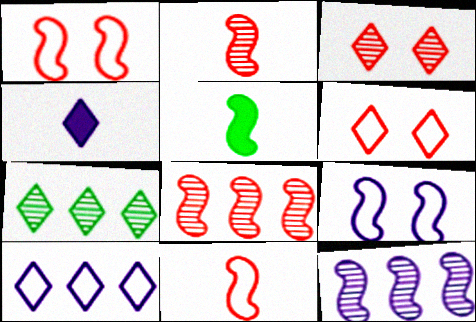[[1, 5, 12], 
[4, 6, 7], 
[5, 8, 9]]